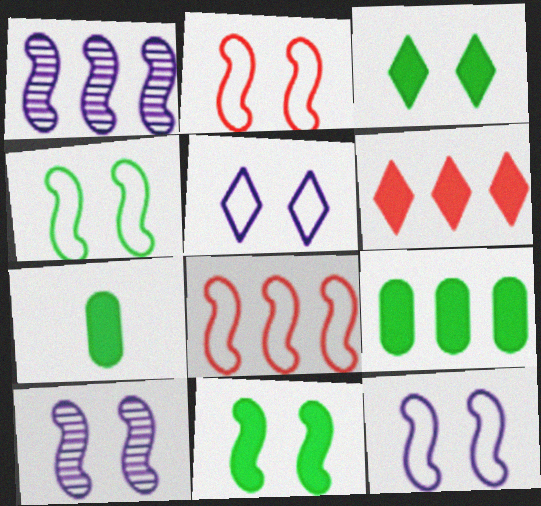[[2, 4, 12], 
[2, 10, 11]]